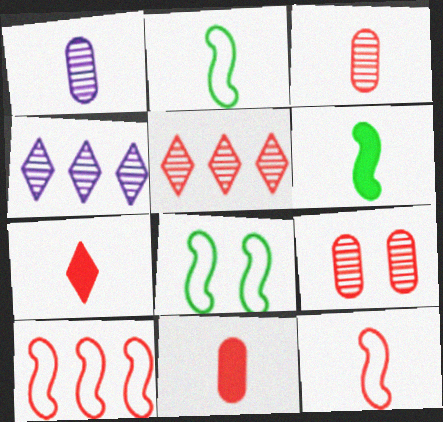[[1, 2, 7], 
[3, 7, 12], 
[4, 8, 11], 
[7, 9, 10]]